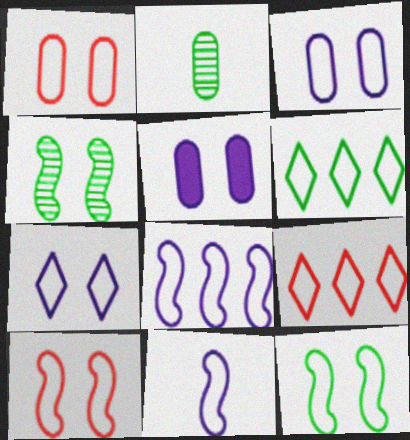[[1, 6, 11], 
[1, 7, 12]]